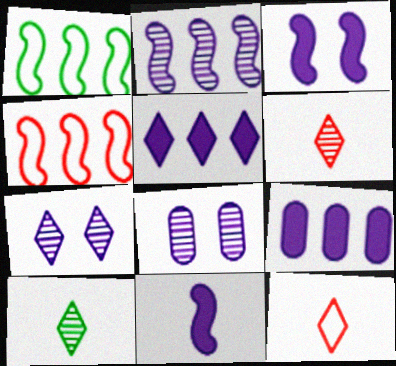[]